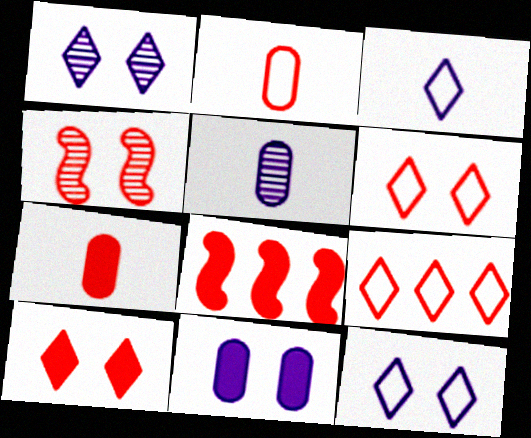[[4, 7, 9], 
[7, 8, 10]]